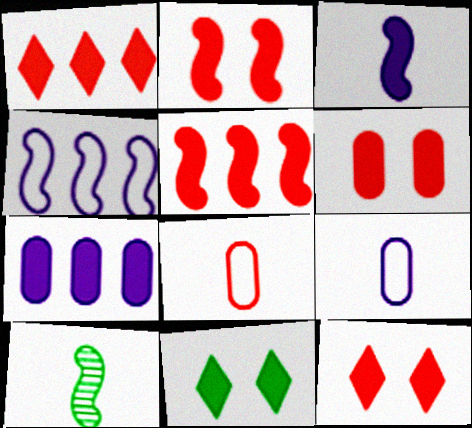[[2, 4, 10], 
[2, 6, 12]]